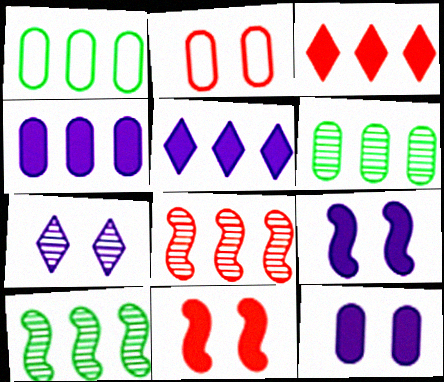[[1, 5, 8]]